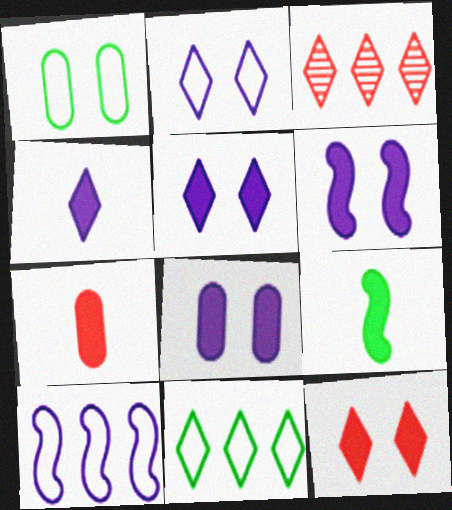[[4, 7, 9], 
[5, 6, 8]]